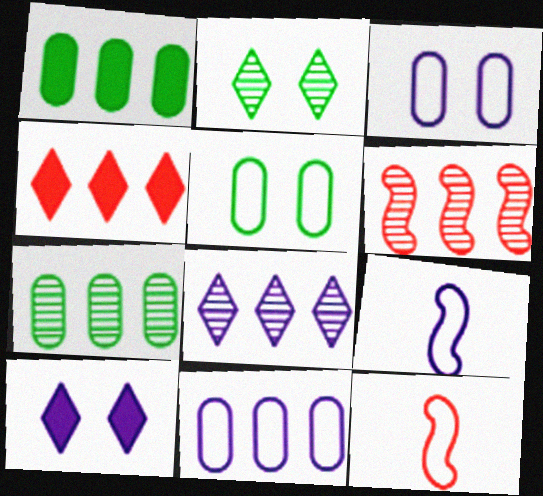[[6, 7, 8], 
[7, 10, 12]]